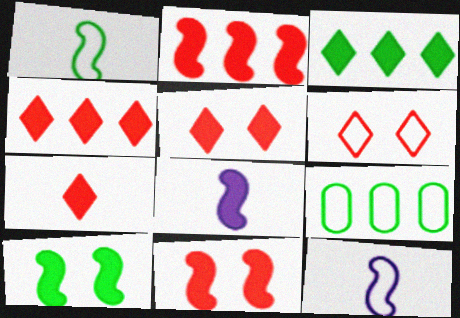[[2, 8, 10], 
[4, 5, 7], 
[6, 9, 12]]